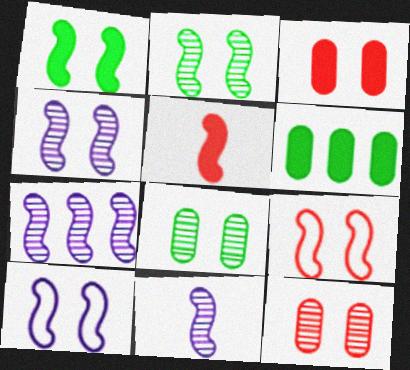[[1, 4, 9], 
[4, 7, 11]]